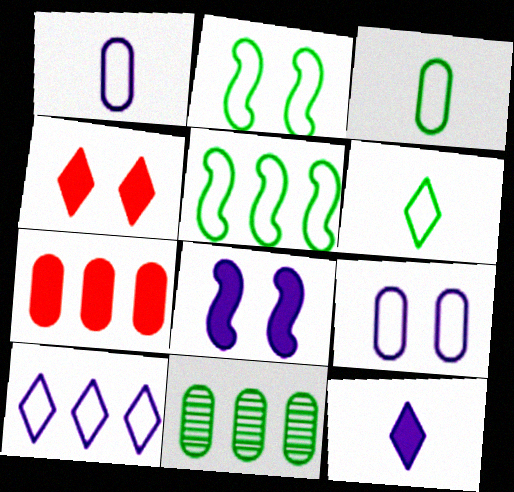[]